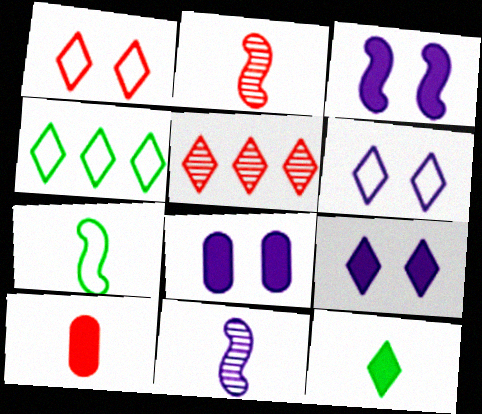[[2, 4, 8], 
[3, 8, 9], 
[5, 6, 12], 
[5, 7, 8]]